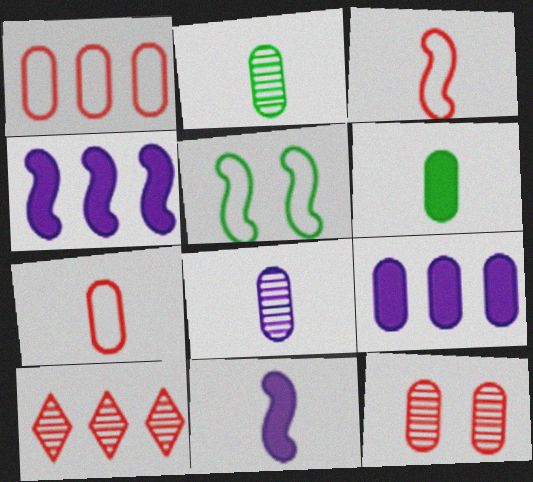[[6, 7, 8]]